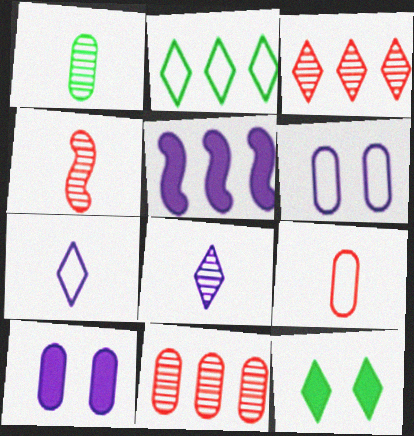[[1, 4, 8], 
[2, 4, 10], 
[2, 5, 11], 
[3, 7, 12], 
[5, 6, 8]]